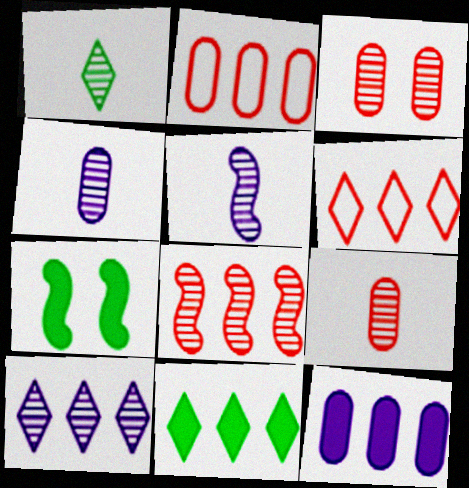[[1, 5, 9], 
[4, 6, 7], 
[6, 10, 11]]